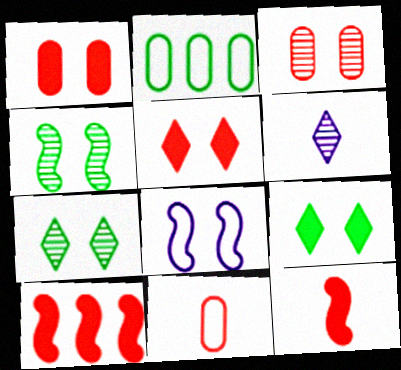[[1, 7, 8], 
[3, 8, 9]]